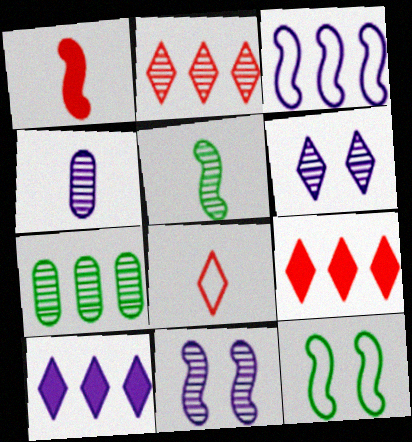[[3, 7, 9], 
[4, 9, 12]]